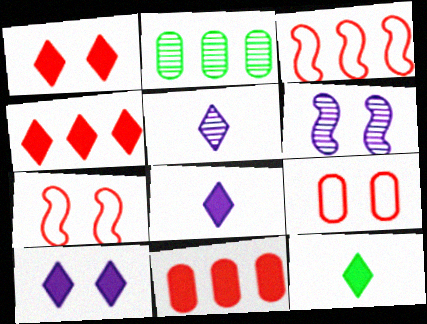[[2, 7, 8], 
[4, 10, 12]]